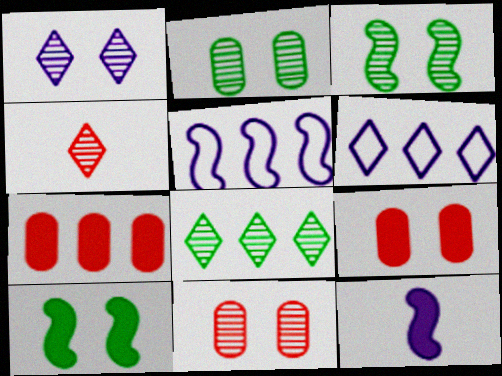[[1, 3, 11], 
[1, 4, 8], 
[5, 7, 8]]